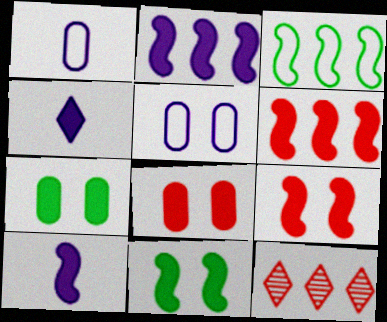[[1, 11, 12], 
[4, 6, 7], 
[6, 10, 11]]